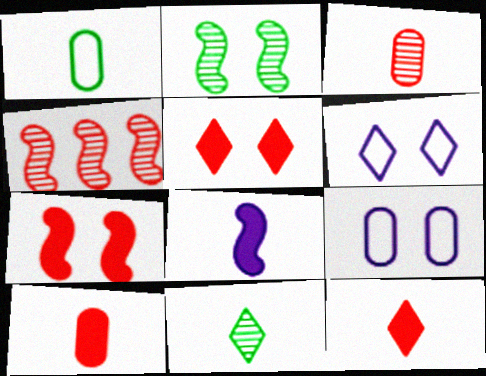[[2, 5, 9]]